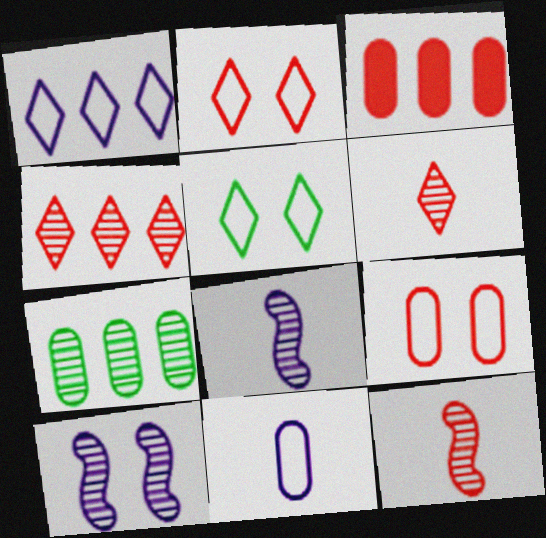[[2, 3, 12], 
[3, 5, 8], 
[6, 7, 10]]